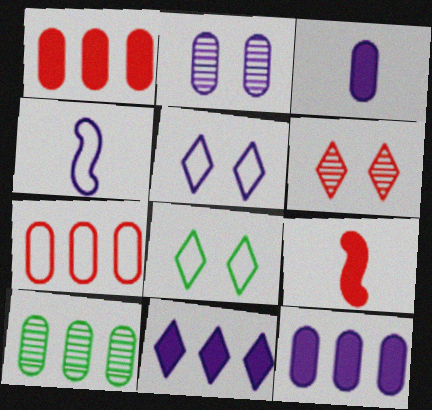[[2, 4, 11], 
[4, 7, 8], 
[5, 9, 10], 
[6, 7, 9], 
[7, 10, 12]]